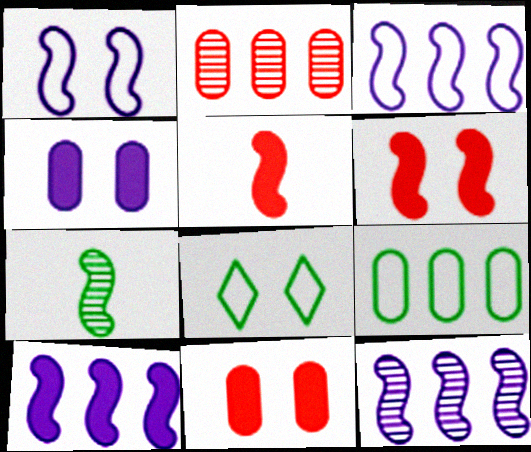[[3, 6, 7], 
[3, 10, 12]]